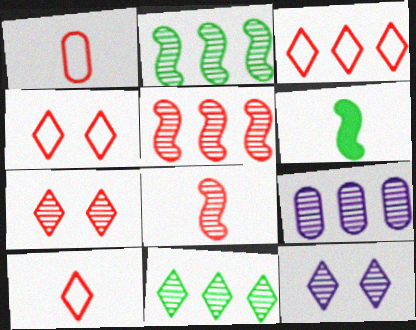[[3, 4, 10], 
[4, 6, 9], 
[5, 9, 11]]